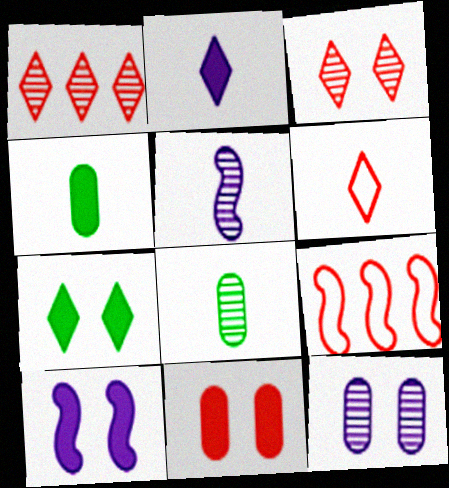[[4, 5, 6], 
[7, 10, 11]]